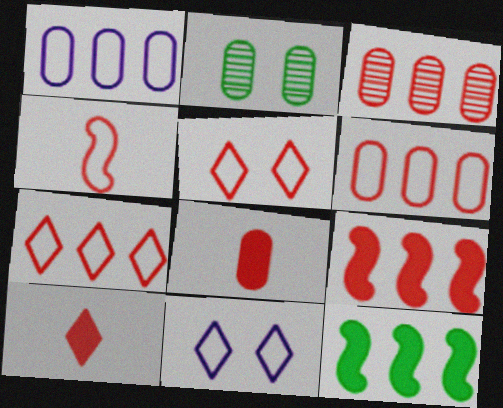[[1, 2, 8], 
[3, 7, 9], 
[4, 5, 6]]